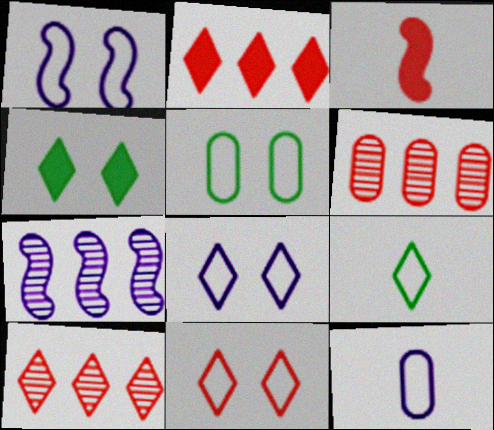[[1, 5, 11], 
[3, 6, 11]]